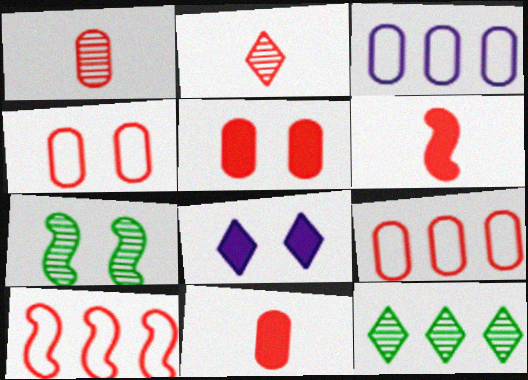[[1, 5, 9], 
[2, 5, 10], 
[4, 7, 8]]